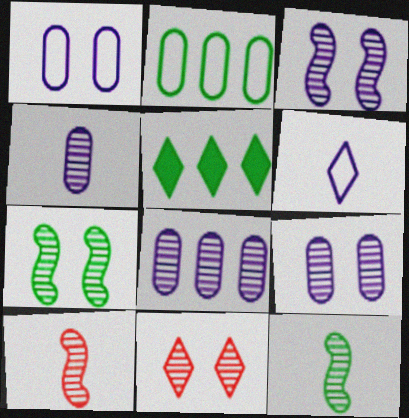[[1, 5, 10], 
[4, 8, 9], 
[5, 6, 11], 
[7, 9, 11], 
[8, 11, 12]]